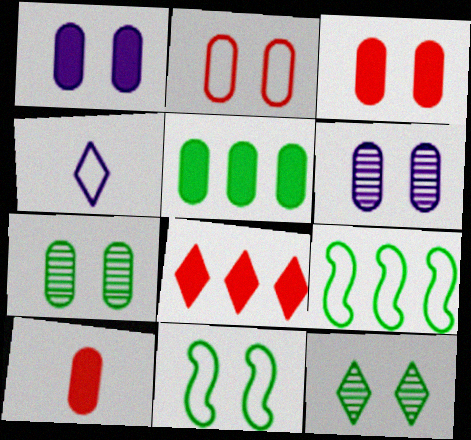[[1, 2, 7], 
[1, 5, 10], 
[2, 4, 9], 
[4, 8, 12]]